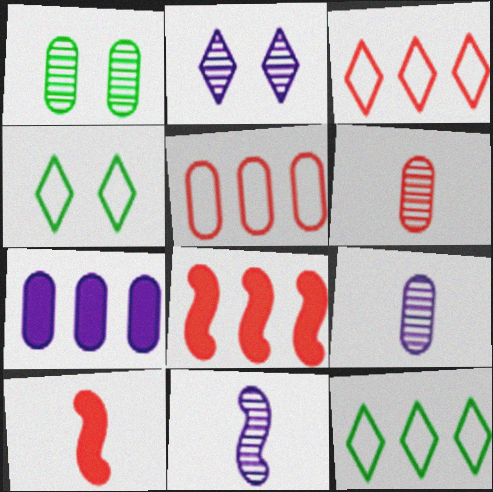[[4, 8, 9]]